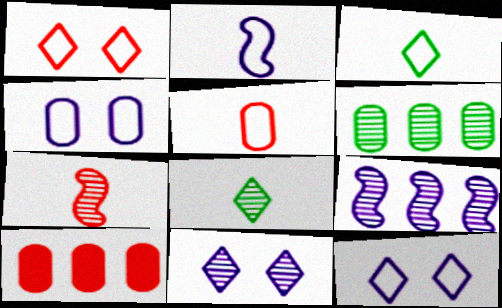[[1, 7, 10], 
[2, 3, 5], 
[6, 7, 11]]